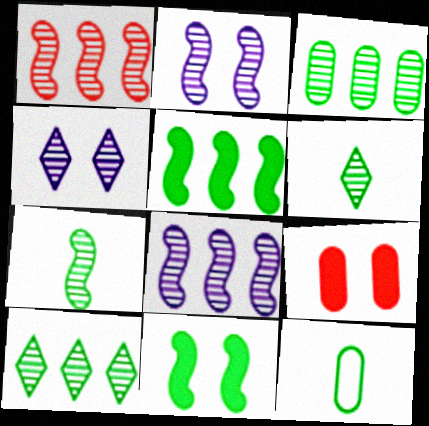[[1, 2, 7], 
[10, 11, 12]]